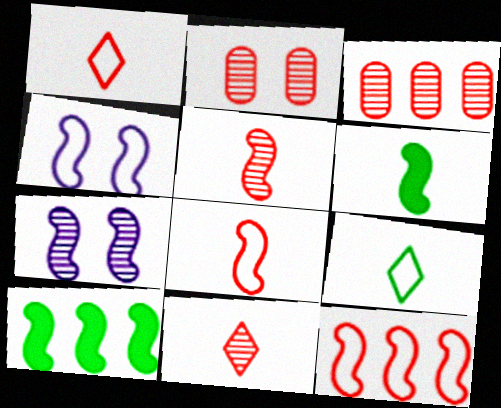[[4, 5, 10], 
[6, 7, 12], 
[7, 8, 10]]